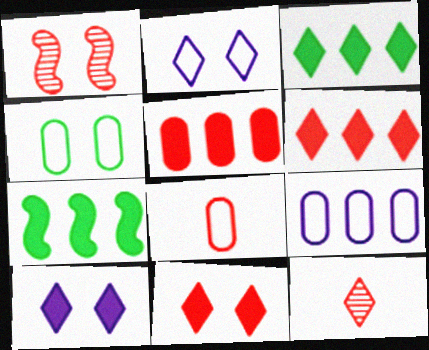[[1, 4, 10], 
[1, 6, 8], 
[2, 3, 12], 
[4, 8, 9]]